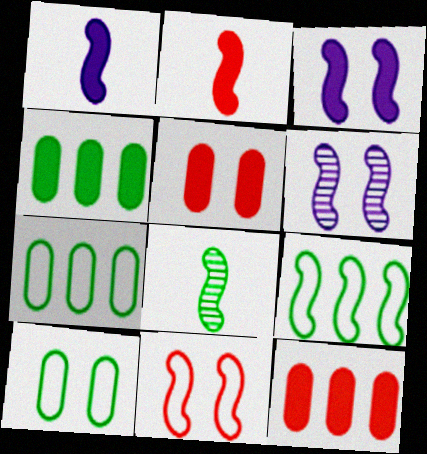[[2, 6, 9]]